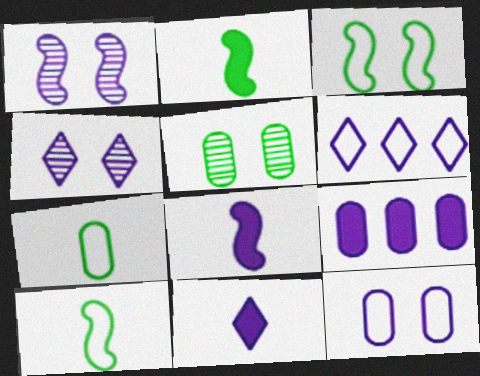[[4, 6, 11]]